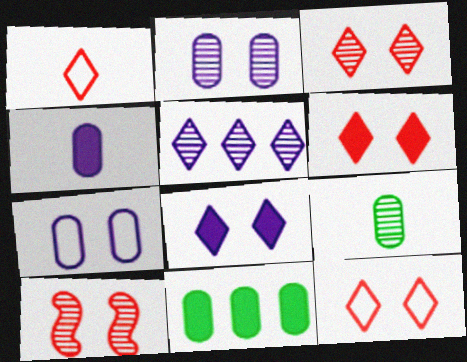[[3, 6, 12], 
[5, 9, 10]]